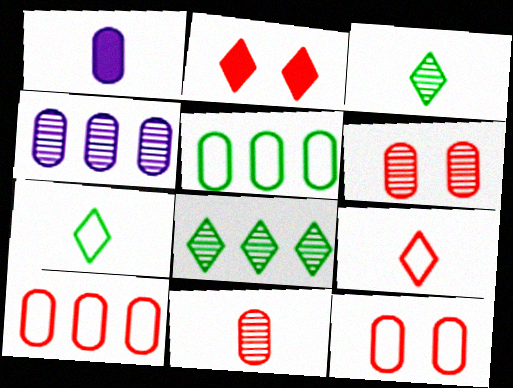[[1, 5, 6]]